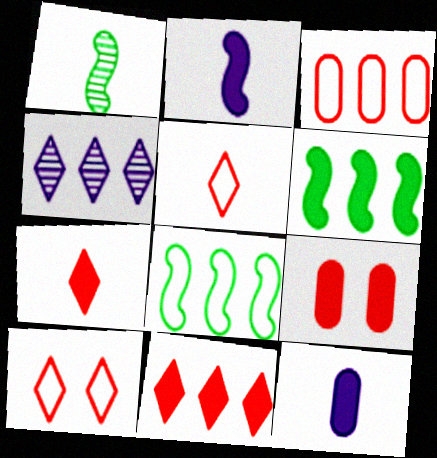[[1, 5, 12], 
[3, 4, 6]]